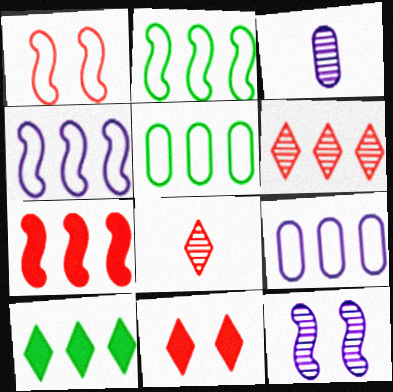[[1, 3, 10], 
[2, 3, 11]]